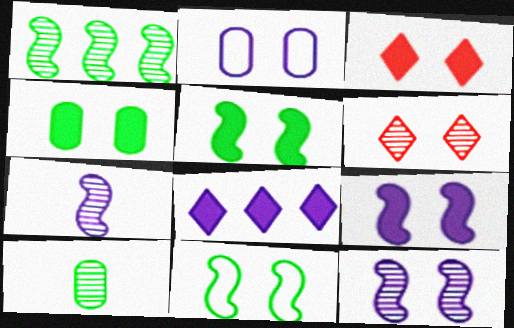[[2, 5, 6], 
[2, 7, 8], 
[3, 4, 9]]